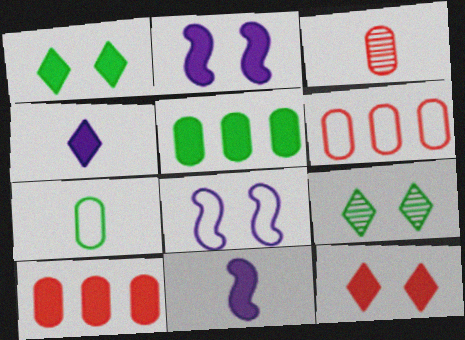[[1, 10, 11], 
[5, 11, 12], 
[6, 9, 11]]